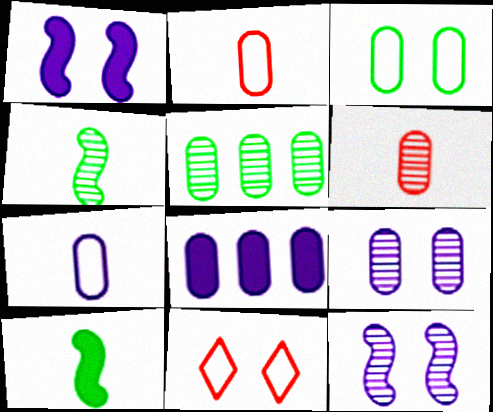[[3, 6, 8], 
[4, 8, 11], 
[5, 6, 9], 
[7, 8, 9]]